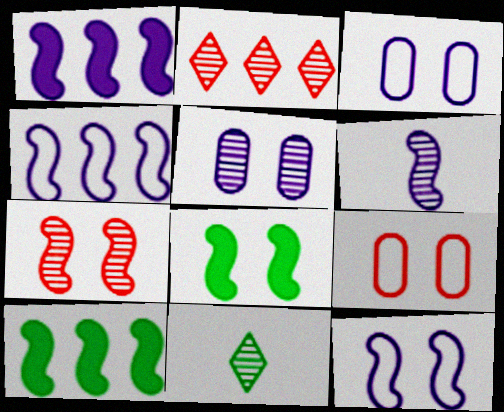[[1, 6, 12], 
[1, 9, 11], 
[7, 8, 12]]